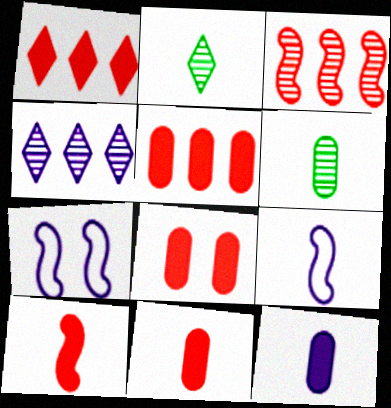[[1, 6, 7], 
[1, 8, 10], 
[2, 5, 7], 
[2, 9, 11], 
[4, 7, 12], 
[5, 8, 11]]